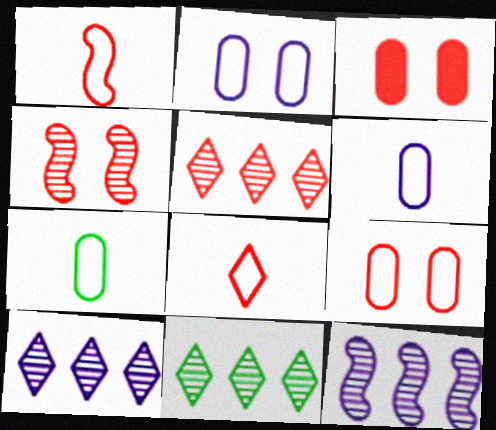[[1, 3, 5], 
[5, 10, 11]]